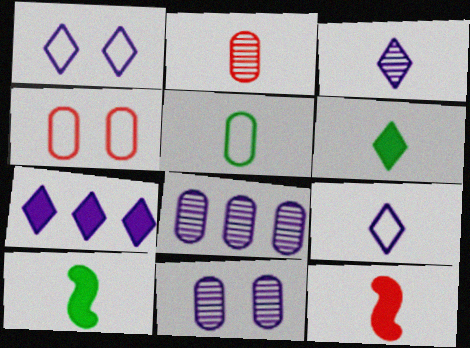[[1, 3, 7], 
[2, 9, 10], 
[3, 5, 12]]